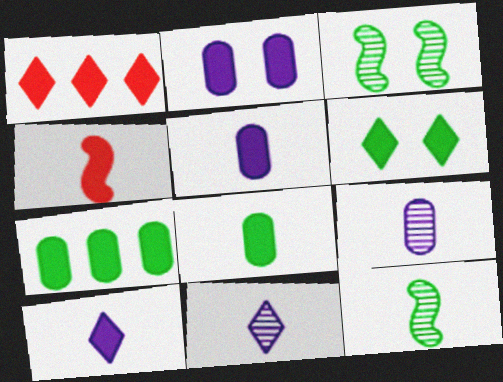[[1, 6, 10], 
[4, 8, 10]]